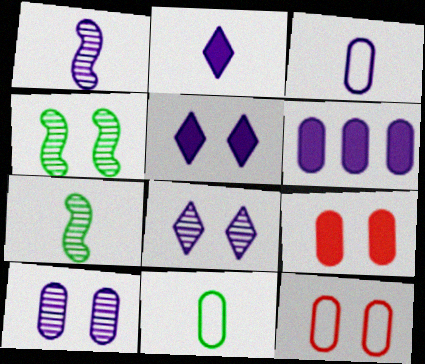[[1, 2, 3], 
[3, 6, 10], 
[4, 5, 12]]